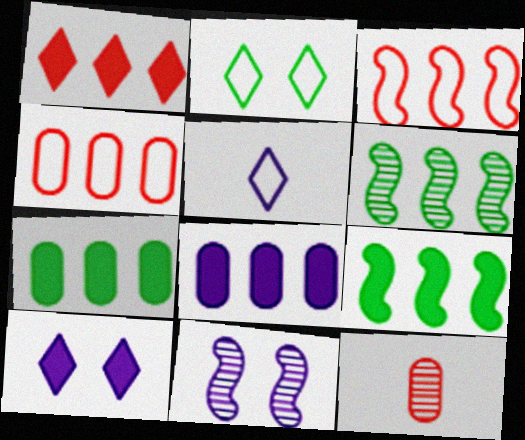[[1, 8, 9], 
[5, 8, 11]]